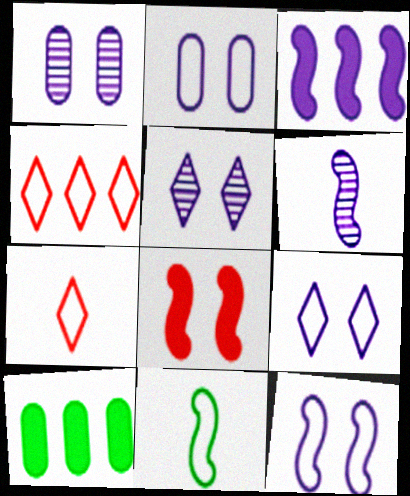[[2, 4, 11], 
[2, 9, 12], 
[3, 6, 12]]